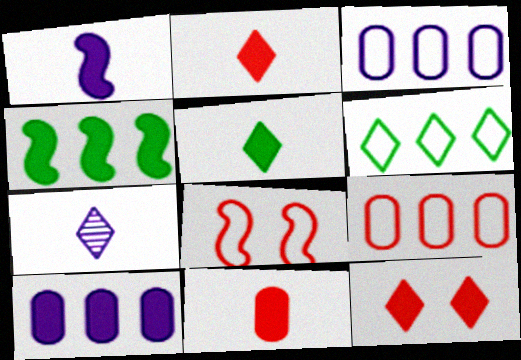[[1, 5, 11], 
[6, 7, 12]]